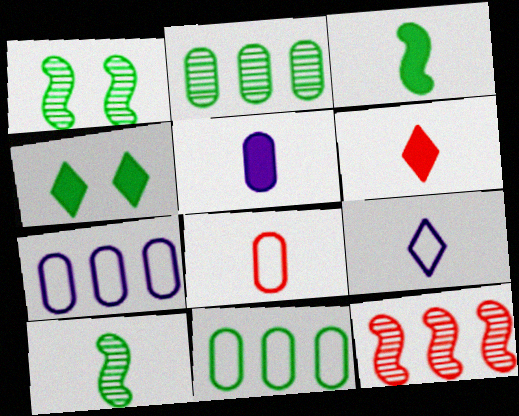[[1, 6, 7], 
[3, 5, 6], 
[4, 10, 11]]